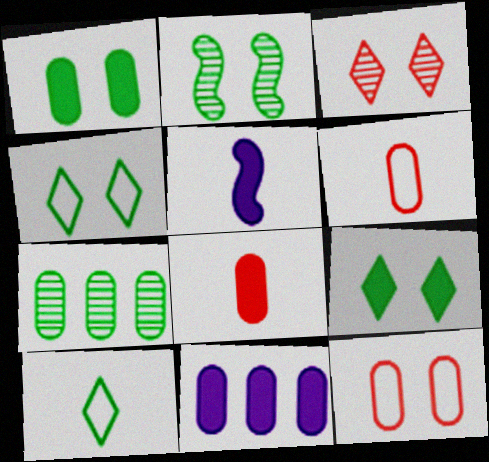[[1, 2, 4], 
[1, 8, 11]]